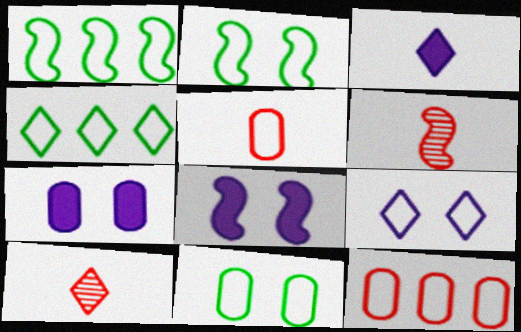[[1, 5, 9], 
[1, 6, 8], 
[1, 7, 10], 
[4, 6, 7]]